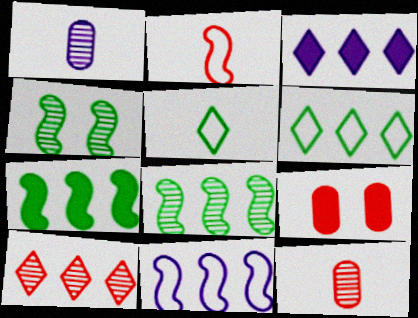[[1, 4, 10], 
[2, 9, 10], 
[3, 6, 10]]